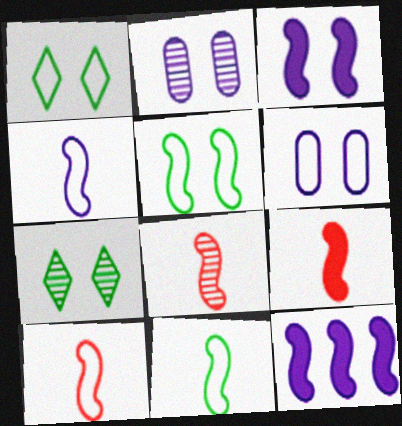[[4, 10, 11], 
[5, 8, 12], 
[8, 9, 10]]